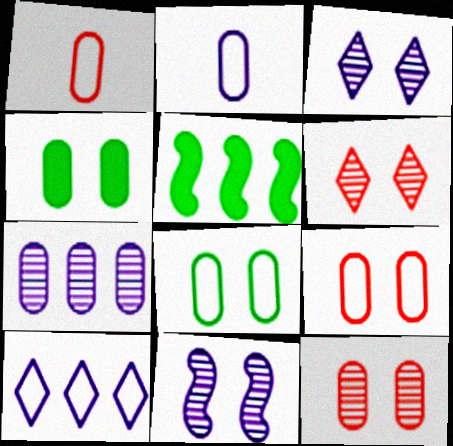[[1, 3, 5], 
[1, 4, 7], 
[2, 5, 6]]